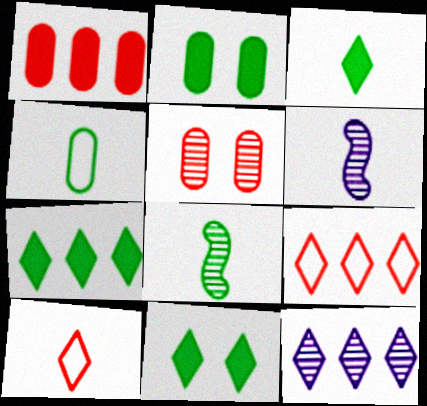[[2, 6, 9], 
[3, 4, 8], 
[3, 7, 11], 
[5, 8, 12], 
[7, 9, 12], 
[10, 11, 12]]